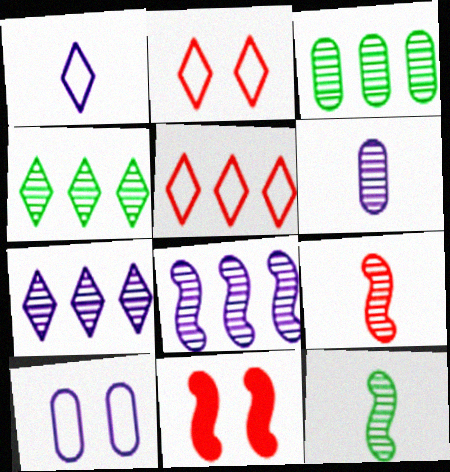[[1, 3, 11]]